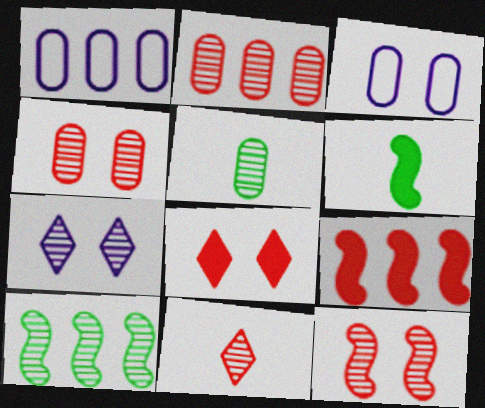[[2, 11, 12]]